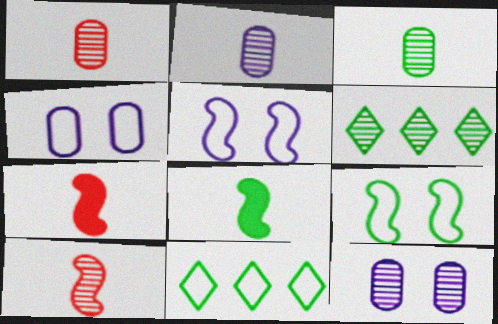[[1, 2, 3], 
[4, 6, 7], 
[6, 10, 12], 
[7, 11, 12]]